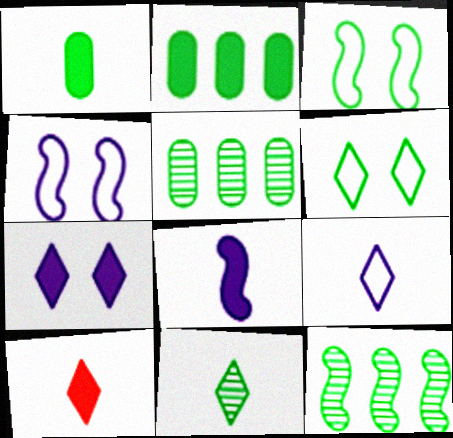[[1, 6, 12], 
[1, 8, 10], 
[2, 3, 11], 
[4, 5, 10], 
[9, 10, 11]]